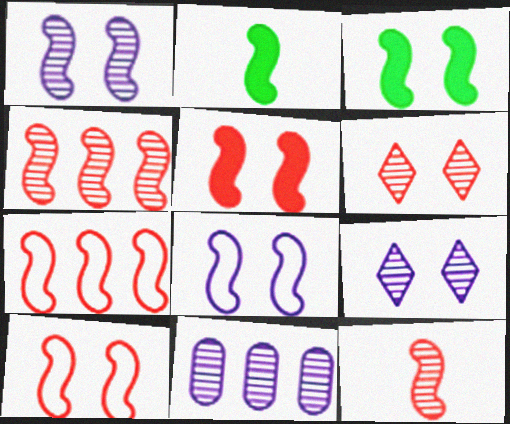[[1, 2, 7], 
[1, 3, 10], 
[2, 4, 8], 
[5, 7, 12]]